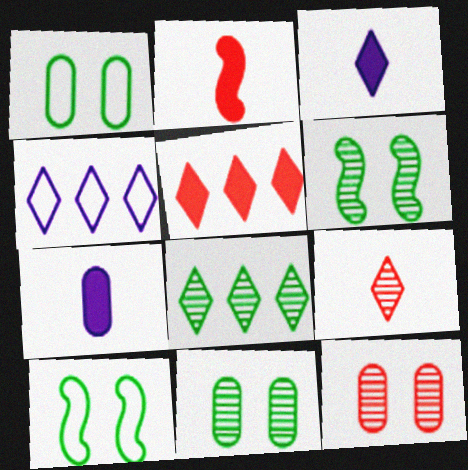[[2, 4, 11], 
[4, 5, 8]]